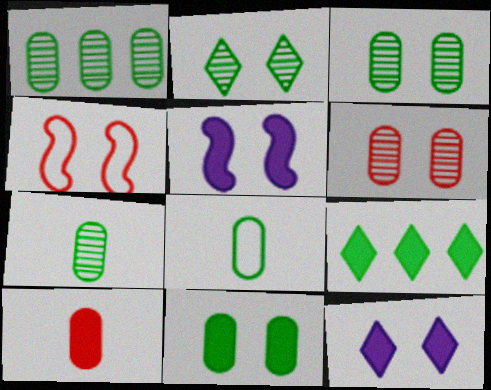[[1, 3, 7], 
[1, 8, 11], 
[3, 4, 12], 
[5, 9, 10]]